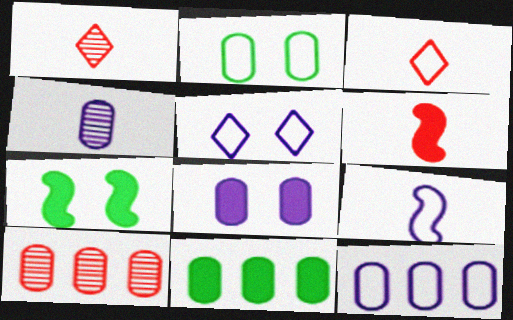[[1, 7, 12], 
[4, 8, 12], 
[5, 9, 12], 
[10, 11, 12]]